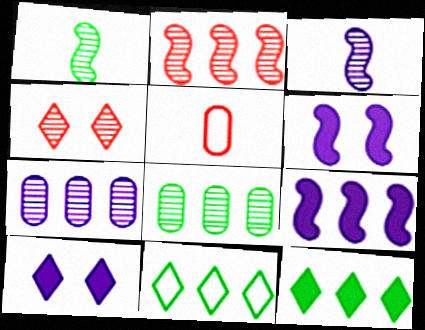[[1, 4, 7], 
[3, 4, 8]]